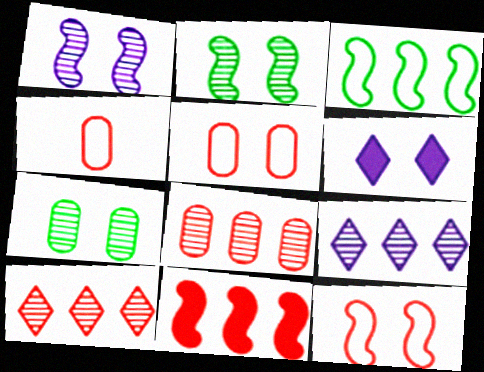[[2, 5, 6], 
[6, 7, 12]]